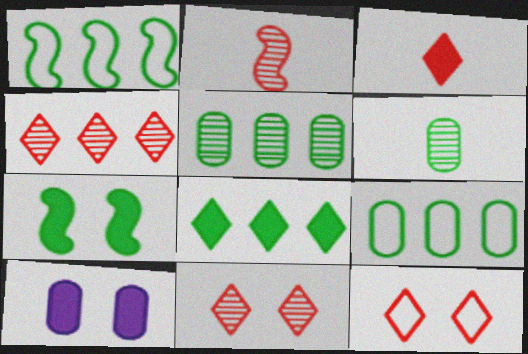[[1, 5, 8], 
[3, 4, 12]]